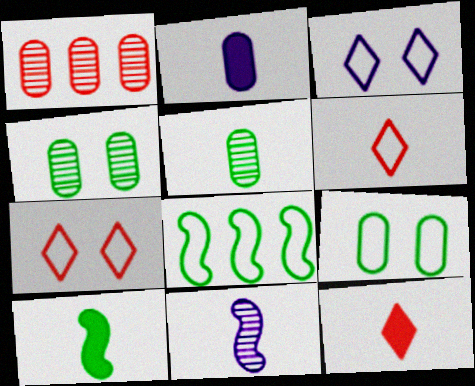[[1, 2, 9], 
[1, 3, 10], 
[2, 10, 12]]